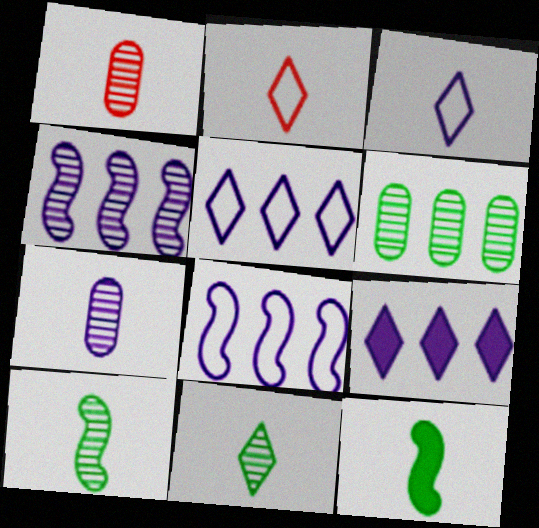[[1, 3, 12], 
[2, 7, 12]]